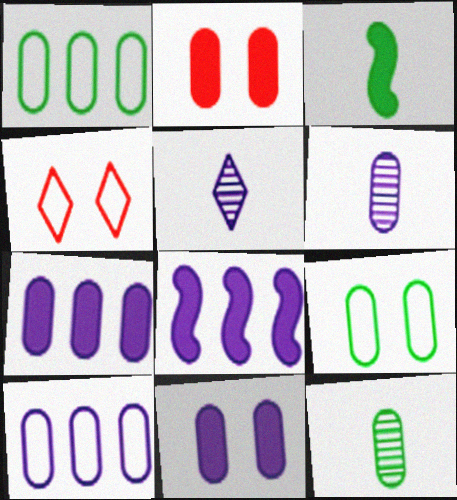[[1, 2, 6], 
[2, 10, 12], 
[4, 8, 12], 
[6, 10, 11]]